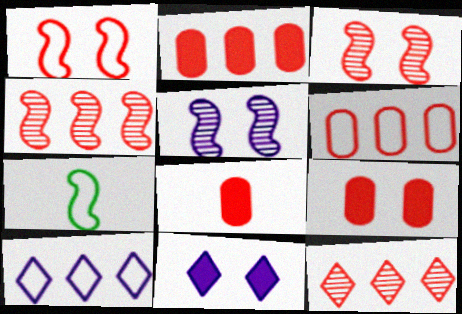[[1, 8, 12], 
[2, 8, 9]]